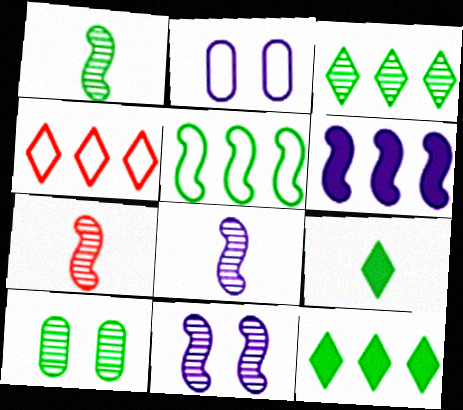[[1, 3, 10], 
[1, 7, 8], 
[2, 7, 12], 
[5, 9, 10]]